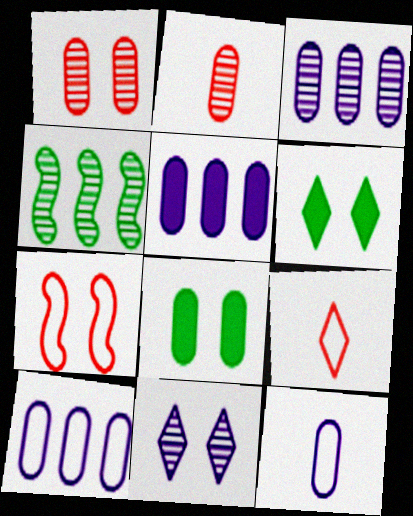[[2, 4, 11], 
[2, 8, 10], 
[3, 5, 10], 
[7, 8, 11]]